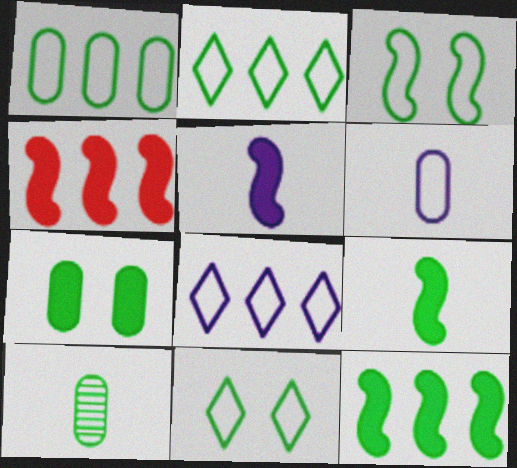[[1, 7, 10], 
[10, 11, 12]]